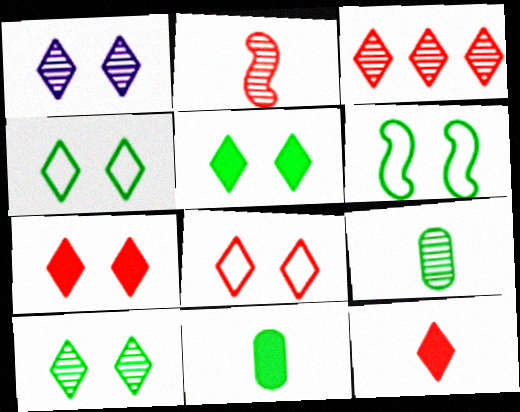[[1, 4, 7], 
[1, 5, 8], 
[3, 8, 12], 
[4, 5, 10]]